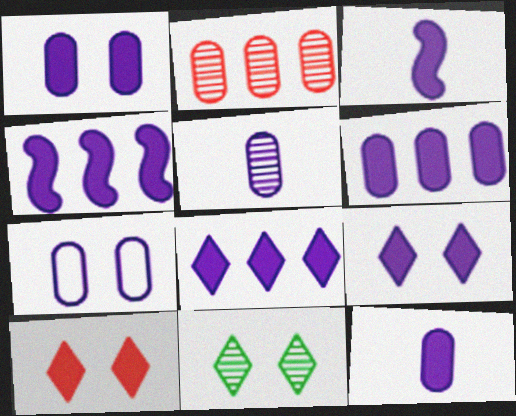[[1, 3, 8], 
[1, 6, 12], 
[3, 6, 9], 
[4, 6, 8], 
[4, 9, 12], 
[5, 6, 7]]